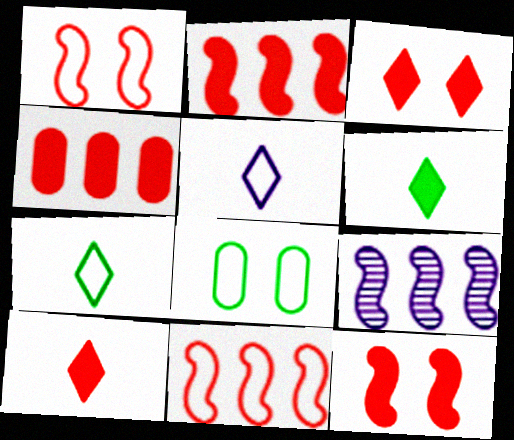[[4, 10, 12], 
[5, 8, 11], 
[8, 9, 10]]